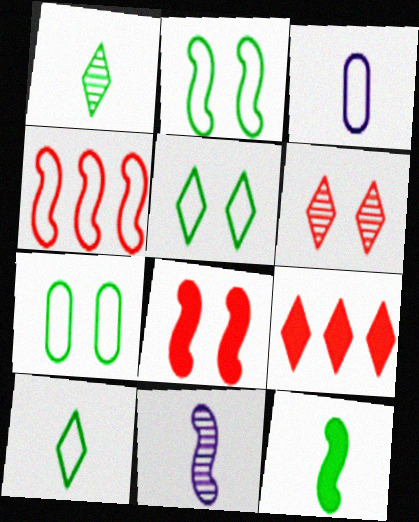[[2, 5, 7], 
[3, 4, 5], 
[7, 9, 11]]